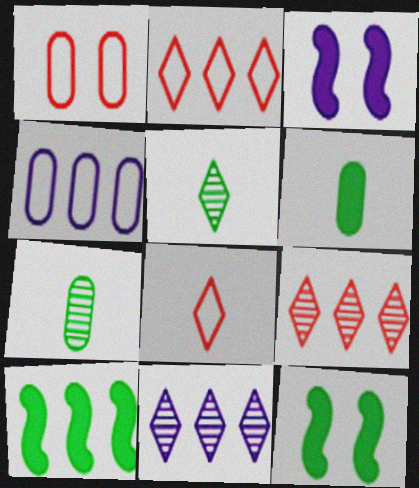[[2, 3, 7], 
[4, 9, 10]]